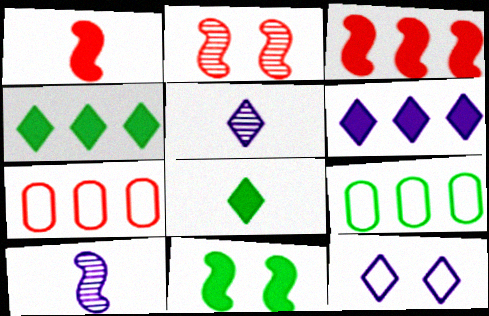[[5, 6, 12], 
[5, 7, 11]]